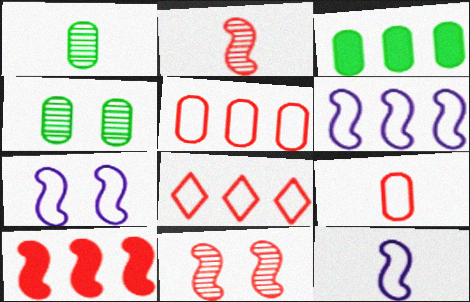[[6, 7, 12]]